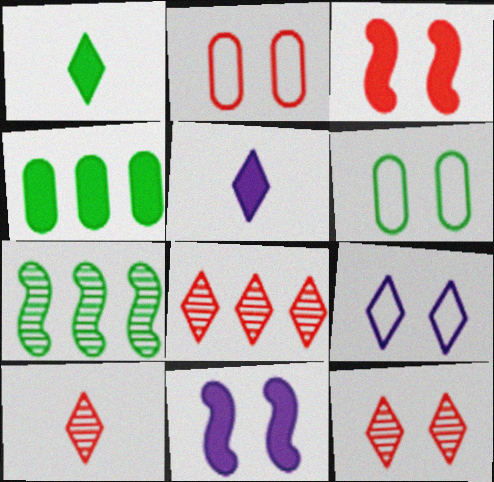[[1, 6, 7], 
[1, 8, 9], 
[2, 3, 12], 
[2, 5, 7], 
[3, 4, 5], 
[6, 11, 12], 
[8, 10, 12]]